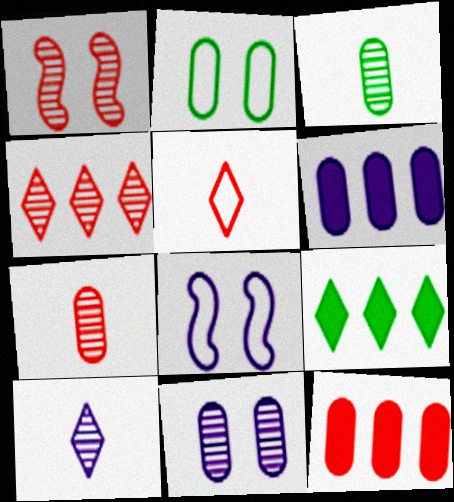[[1, 4, 7], 
[1, 5, 12], 
[2, 6, 7], 
[6, 8, 10], 
[7, 8, 9]]